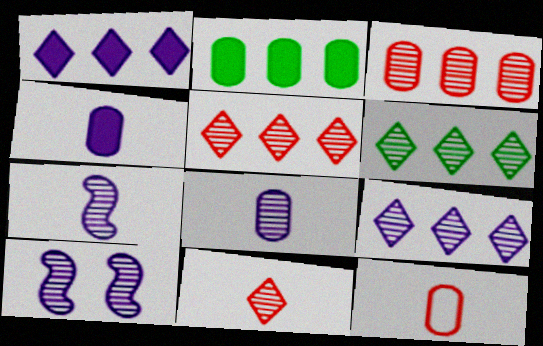[[5, 6, 9], 
[8, 9, 10]]